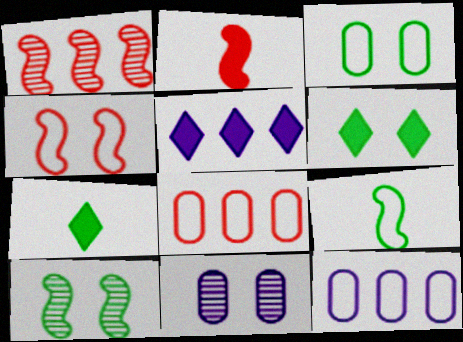[[1, 2, 4], 
[3, 6, 10], 
[4, 6, 11]]